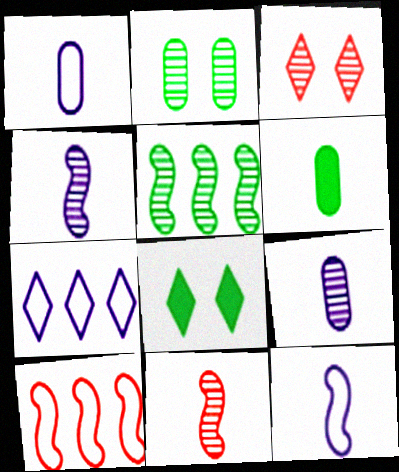[[3, 5, 9], 
[8, 9, 10]]